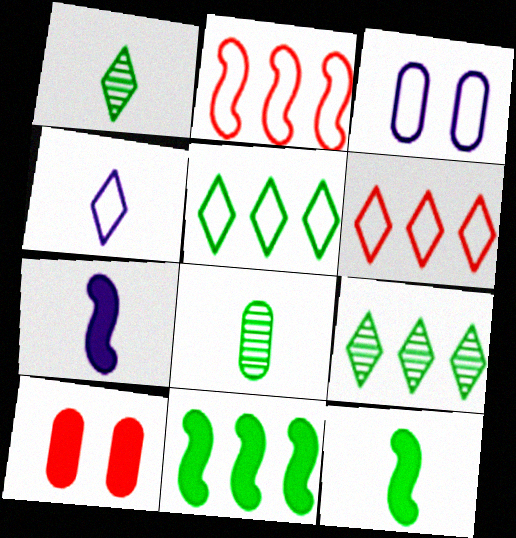[]